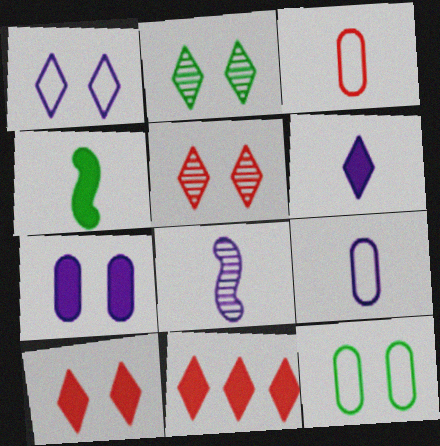[[1, 2, 10], 
[4, 7, 11], 
[6, 8, 9], 
[8, 11, 12]]